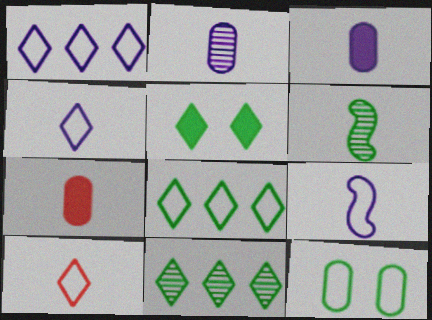[[3, 6, 10], 
[4, 6, 7]]